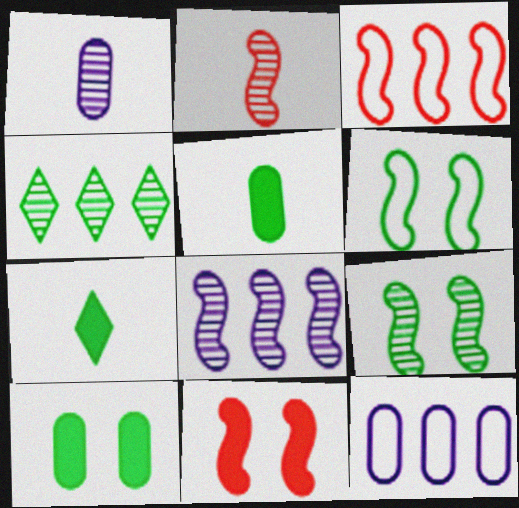[[2, 3, 11], 
[2, 8, 9], 
[4, 5, 6]]